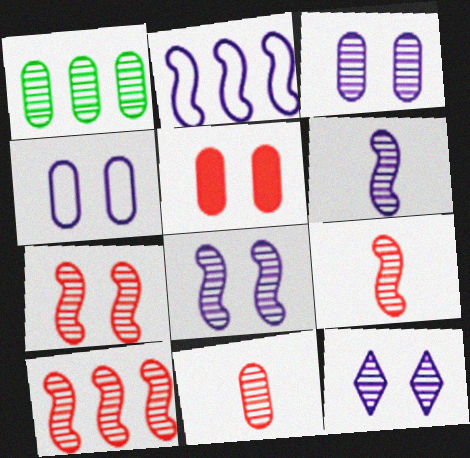[[1, 3, 11], 
[1, 9, 12], 
[3, 8, 12], 
[7, 9, 10]]